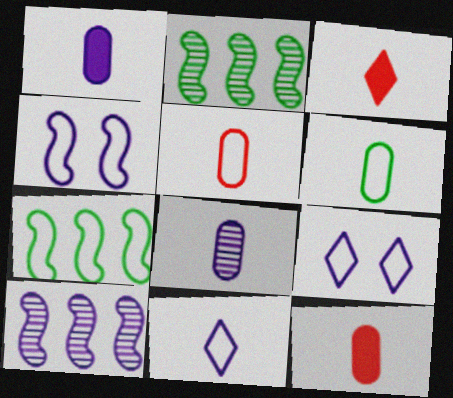[[1, 9, 10], 
[2, 9, 12], 
[5, 7, 9], 
[6, 8, 12]]